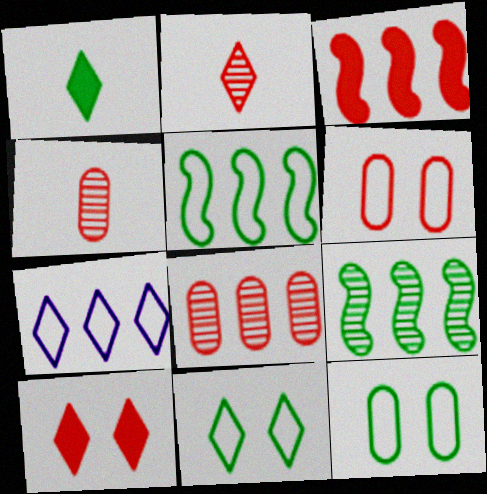[[1, 9, 12], 
[2, 3, 6]]